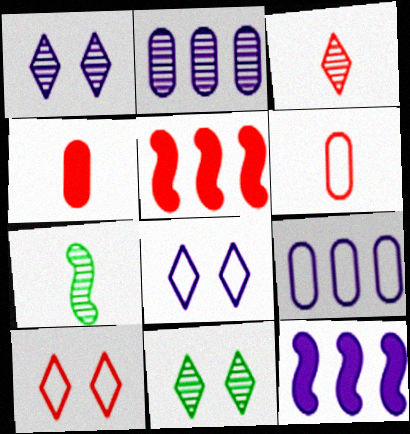[[6, 11, 12]]